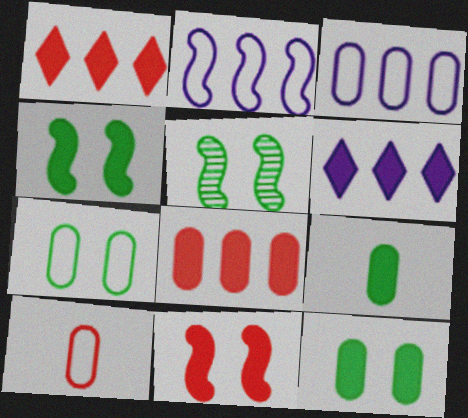[[3, 7, 10], 
[5, 6, 10], 
[6, 9, 11]]